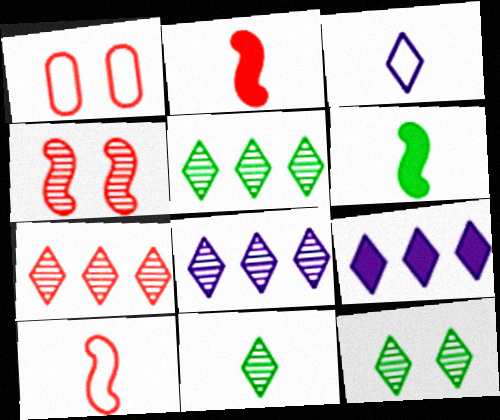[[1, 2, 7], 
[1, 6, 8], 
[5, 7, 8], 
[5, 11, 12]]